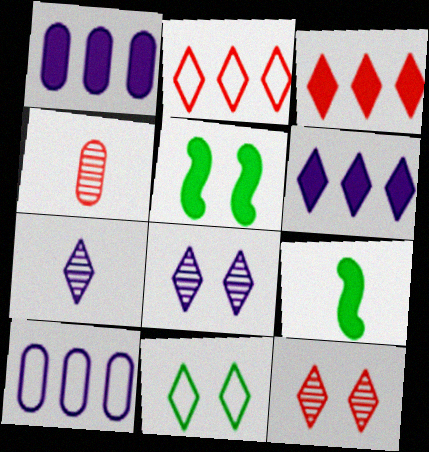[[3, 7, 11], 
[9, 10, 12]]